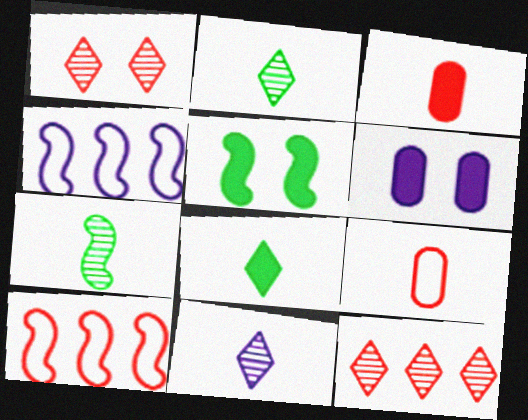[[1, 3, 10], 
[2, 6, 10], 
[4, 6, 11]]